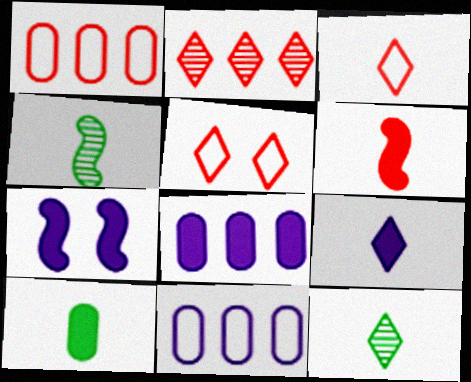[[1, 7, 12], 
[3, 9, 12], 
[4, 5, 8], 
[6, 9, 10], 
[7, 8, 9]]